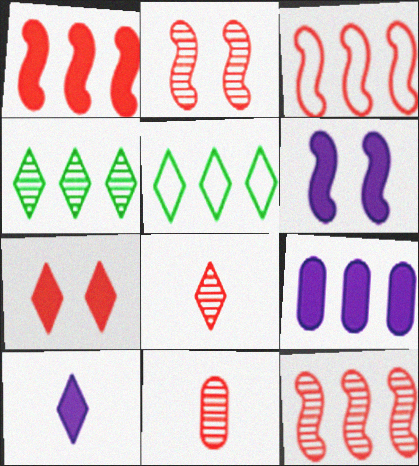[[1, 3, 12], 
[3, 4, 9], 
[3, 7, 11], 
[5, 6, 11], 
[5, 9, 12], 
[6, 9, 10]]